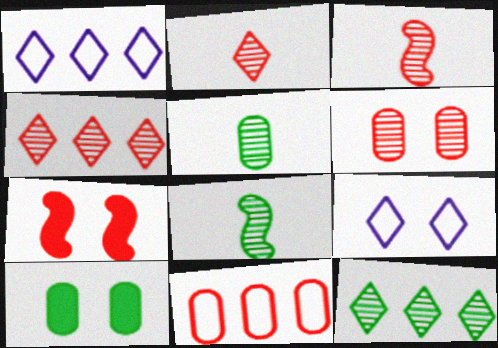[[1, 3, 10], 
[1, 5, 7], 
[2, 7, 11], 
[3, 4, 6]]